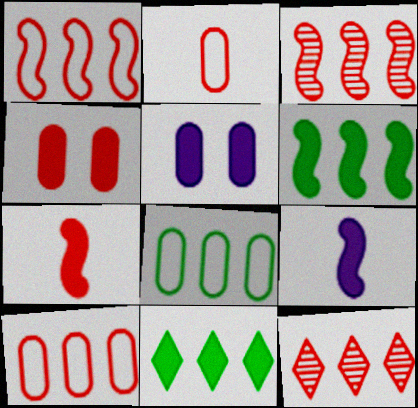[[4, 9, 11], 
[5, 7, 11]]